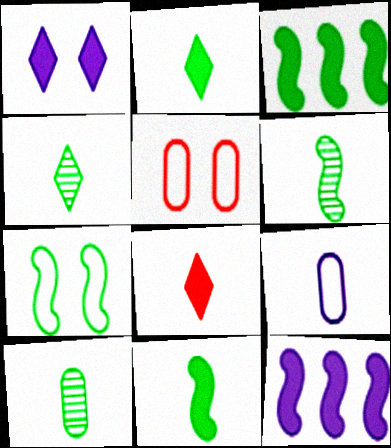[[3, 6, 7], 
[4, 5, 12], 
[4, 6, 10], 
[6, 8, 9]]